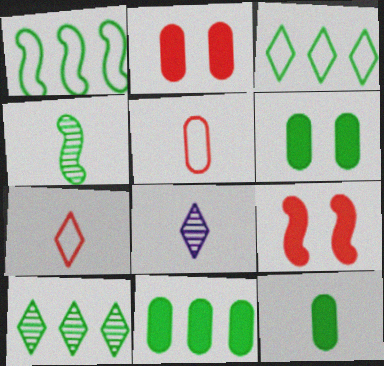[[1, 2, 8], 
[1, 10, 11], 
[3, 4, 6], 
[6, 11, 12]]